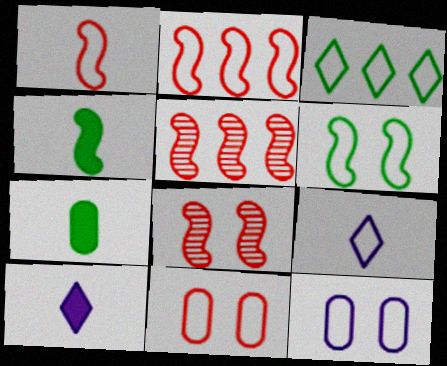[[1, 3, 12]]